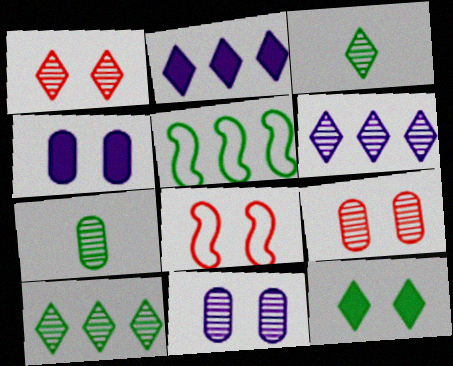[[1, 3, 6], 
[2, 7, 8], 
[5, 7, 12], 
[8, 11, 12]]